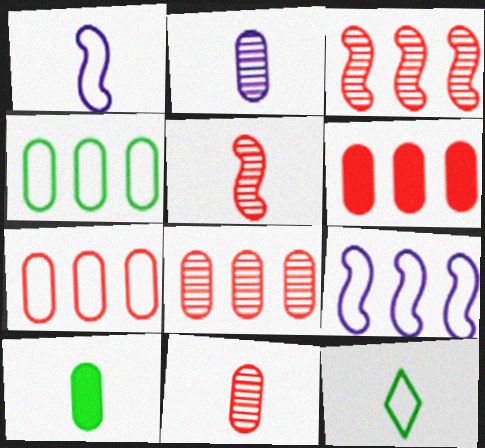[[6, 7, 8]]